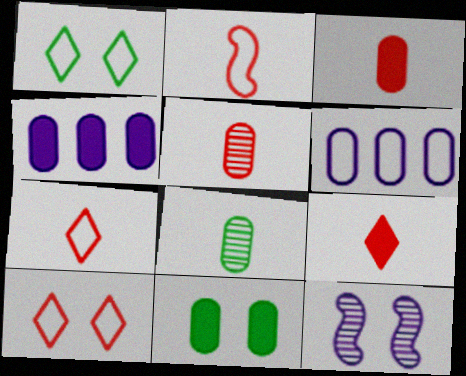[[1, 2, 6], 
[2, 5, 9], 
[3, 4, 11], 
[5, 6, 11], 
[10, 11, 12]]